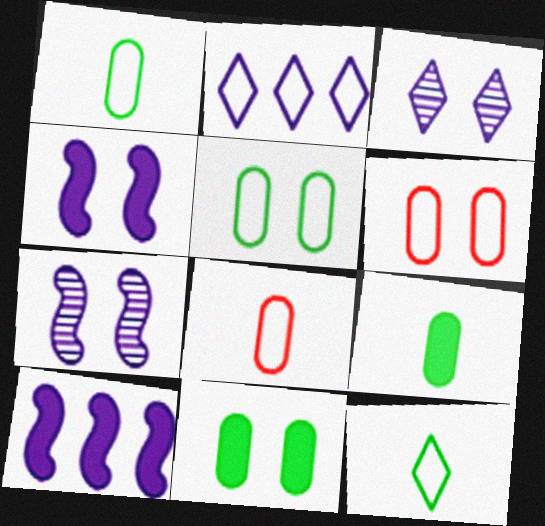[]